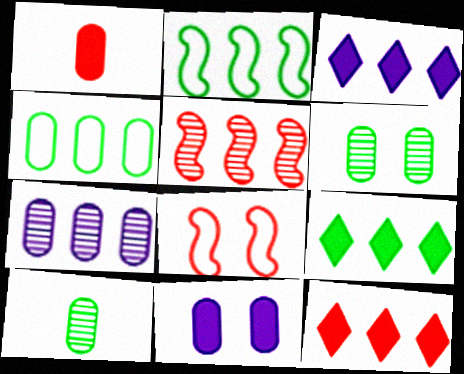[[2, 7, 12], 
[3, 4, 5], 
[3, 8, 10], 
[3, 9, 12]]